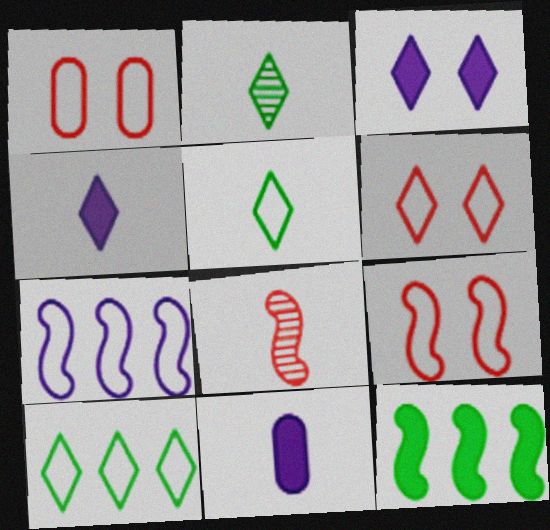[[1, 5, 7], 
[1, 6, 9], 
[5, 8, 11]]